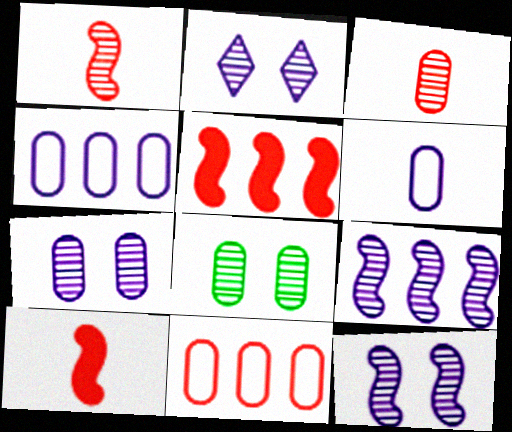[[2, 7, 12]]